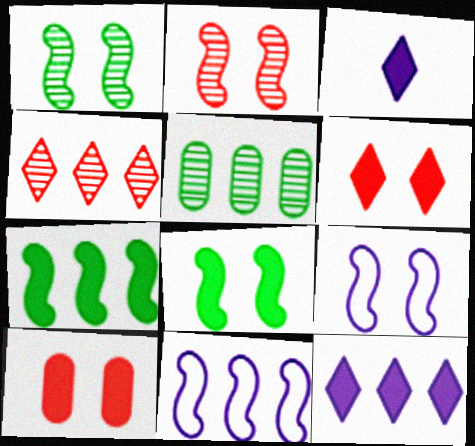[[2, 8, 9], 
[3, 7, 10]]